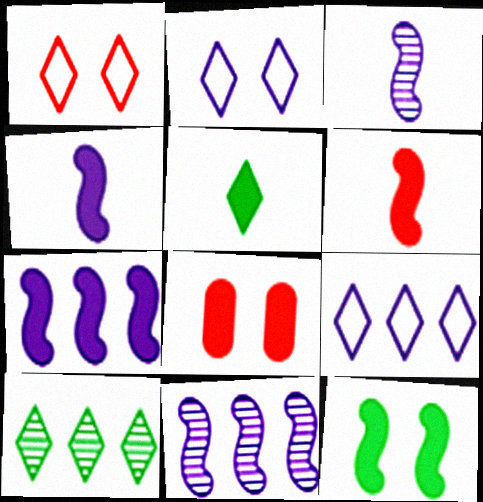[[5, 7, 8], 
[6, 7, 12]]